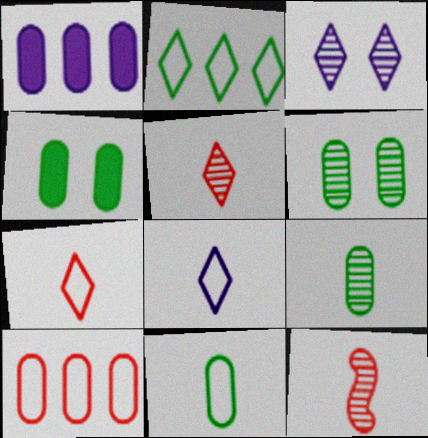[]